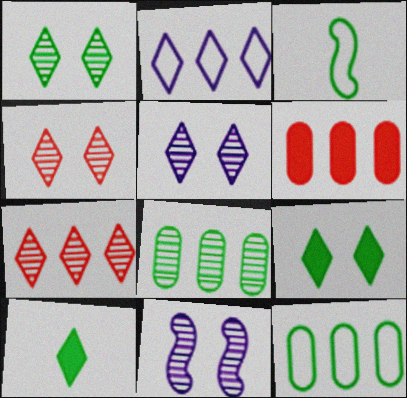[[1, 4, 5], 
[2, 4, 10], 
[3, 5, 6], 
[3, 8, 9]]